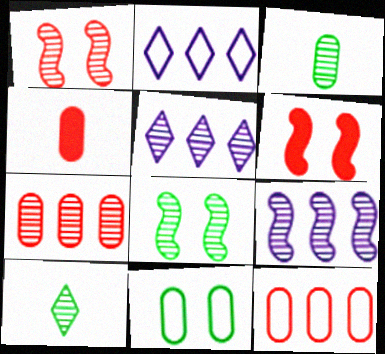[[1, 3, 5], 
[2, 3, 6], 
[2, 4, 8]]